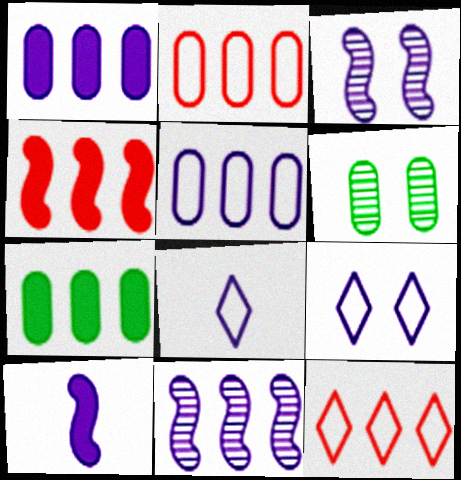[[1, 3, 8], 
[4, 6, 8], 
[6, 10, 12], 
[7, 11, 12]]